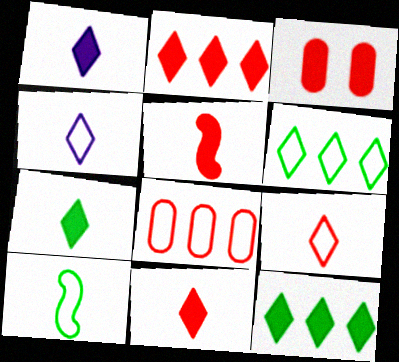[[1, 7, 11], 
[2, 3, 5]]